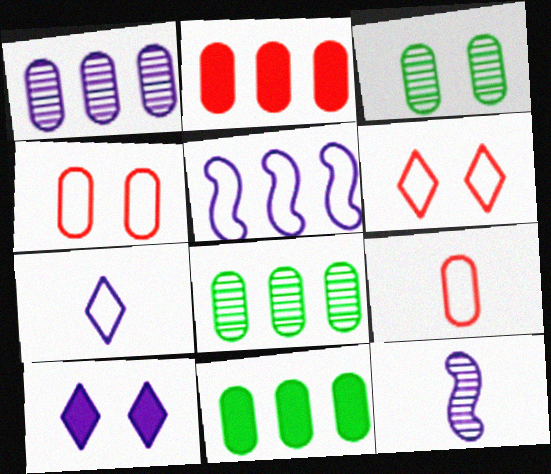[[6, 11, 12]]